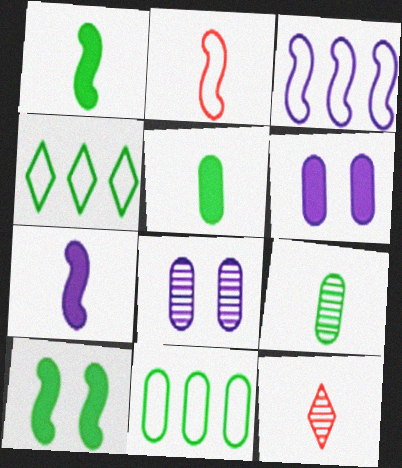[[4, 9, 10]]